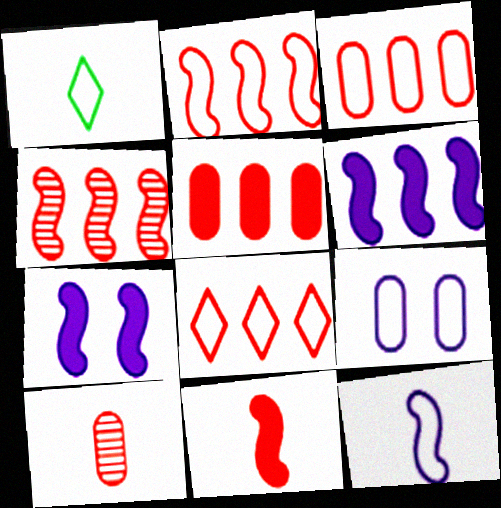[[1, 2, 9], 
[2, 3, 8], 
[4, 5, 8]]